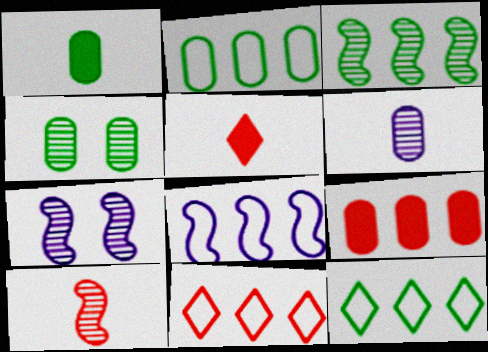[[1, 2, 4], 
[1, 7, 11], 
[2, 5, 7], 
[2, 8, 11], 
[3, 7, 10], 
[4, 5, 8]]